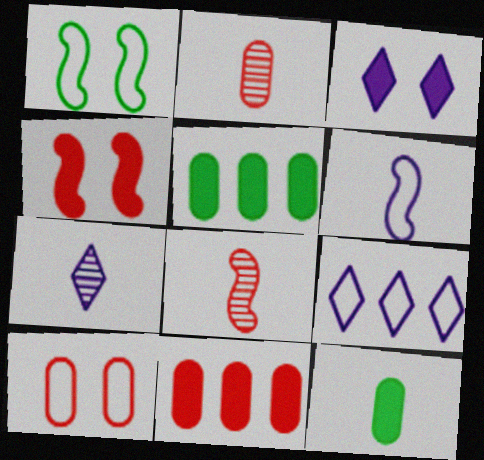[[1, 7, 11], 
[2, 10, 11], 
[3, 7, 9]]